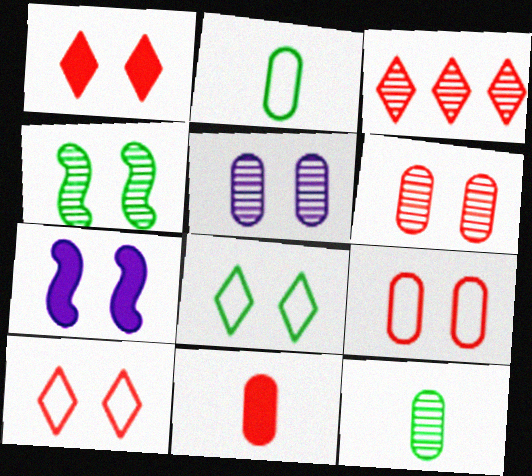[[2, 3, 7], 
[6, 7, 8]]